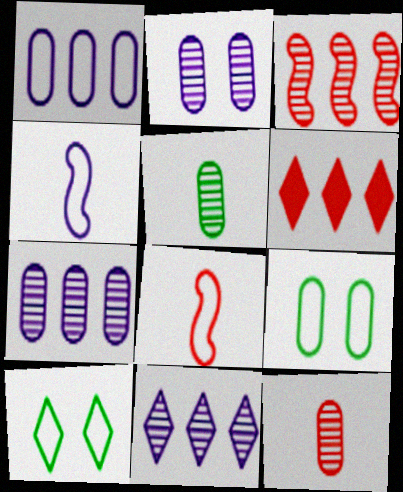[[1, 8, 10]]